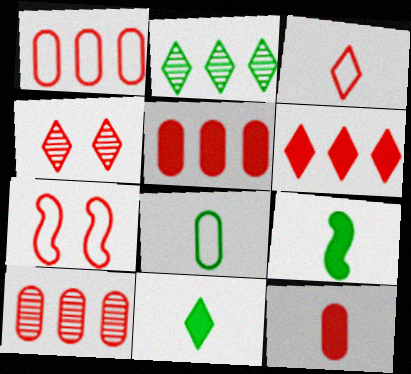[[1, 3, 7], 
[1, 5, 10], 
[3, 4, 6]]